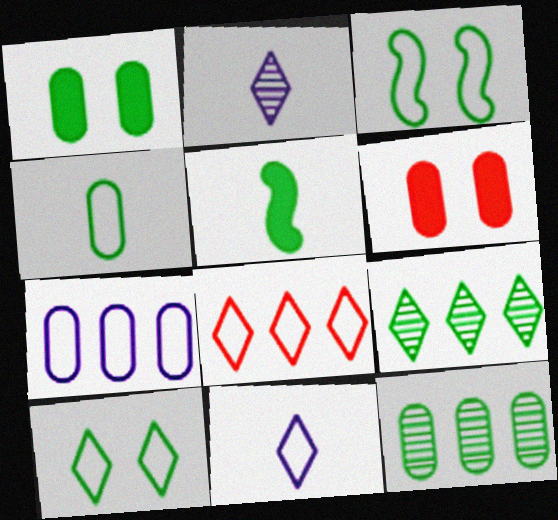[[1, 4, 12], 
[5, 10, 12], 
[8, 10, 11]]